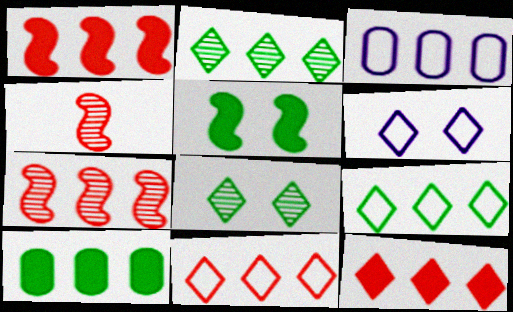[[1, 2, 3], 
[4, 6, 10]]